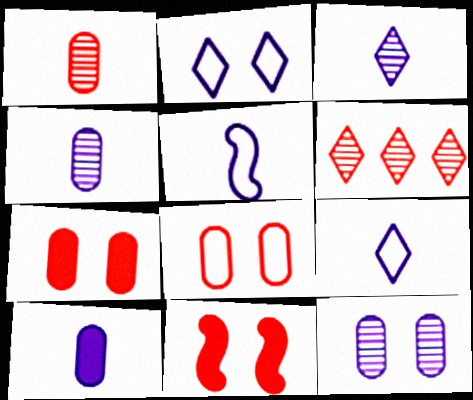[[3, 5, 10]]